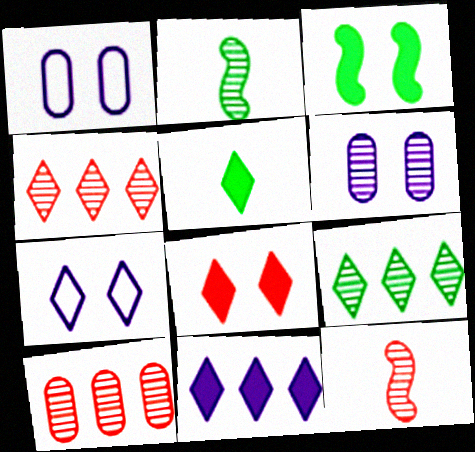[[2, 4, 6], 
[4, 5, 7], 
[5, 8, 11], 
[6, 9, 12]]